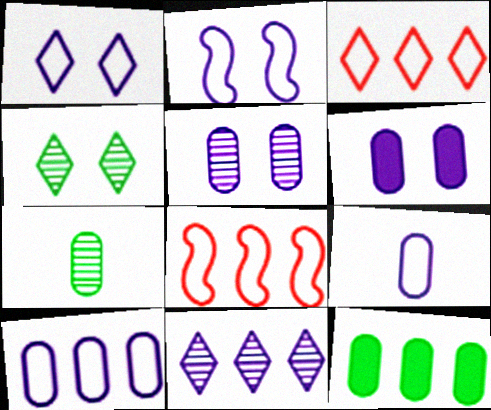[[8, 11, 12]]